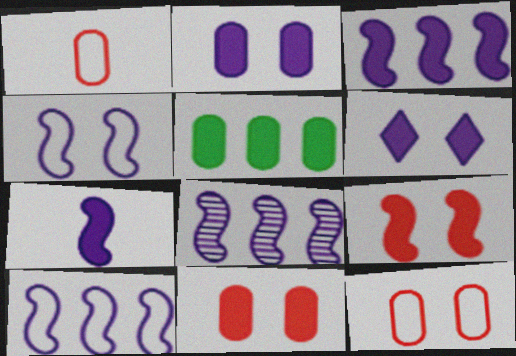[[3, 8, 10], 
[4, 7, 8]]